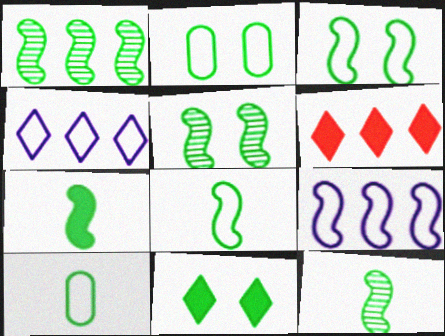[[1, 3, 7], 
[1, 5, 12], 
[1, 10, 11], 
[2, 5, 11], 
[7, 8, 12]]